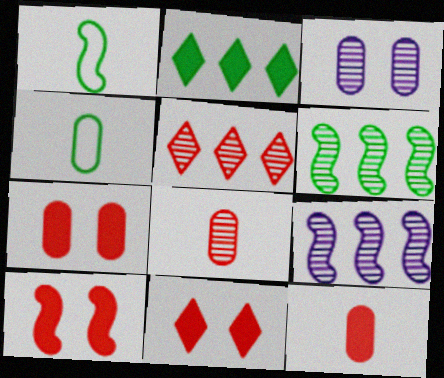[[1, 9, 10], 
[4, 9, 11], 
[7, 10, 11]]